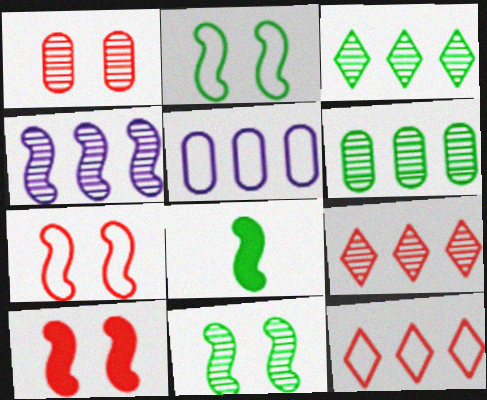[[4, 6, 9], 
[4, 7, 8]]